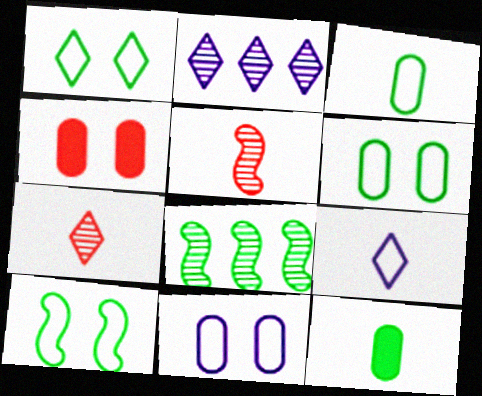[[1, 6, 10], 
[1, 8, 12], 
[4, 8, 9], 
[5, 9, 12]]